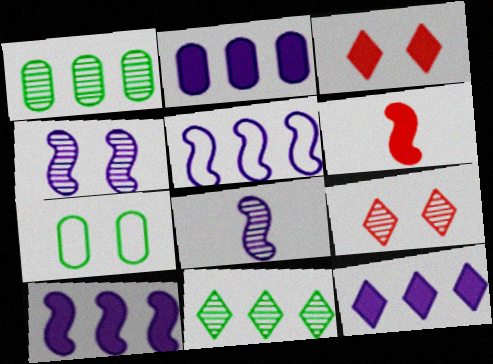[[1, 8, 9], 
[2, 10, 12], 
[3, 4, 7]]